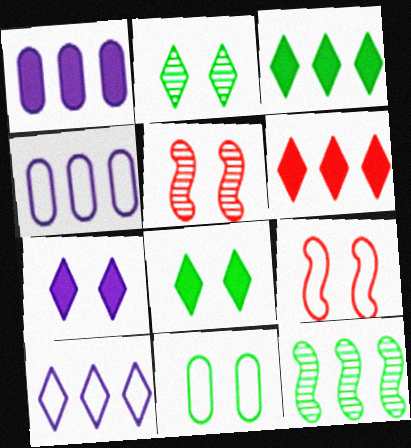[[4, 6, 12], 
[5, 7, 11]]